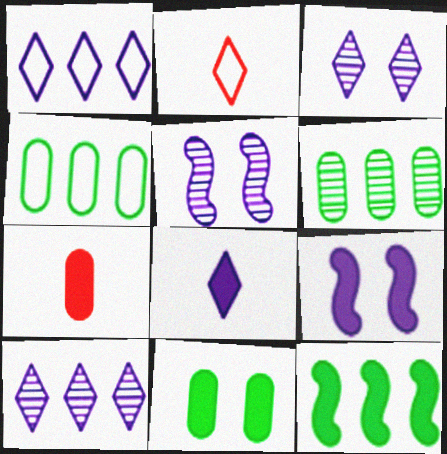[[1, 3, 8], 
[2, 6, 9]]